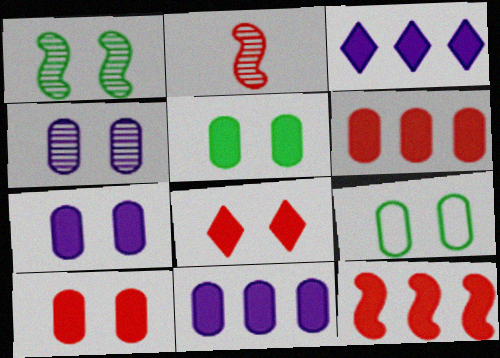[[2, 3, 9], 
[4, 9, 10], 
[5, 7, 10]]